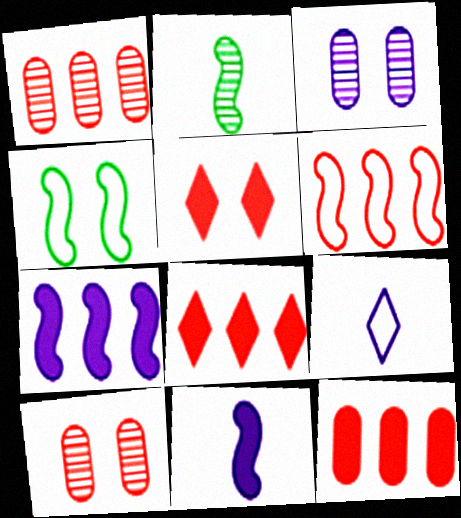[[1, 6, 8], 
[3, 4, 5], 
[3, 7, 9]]